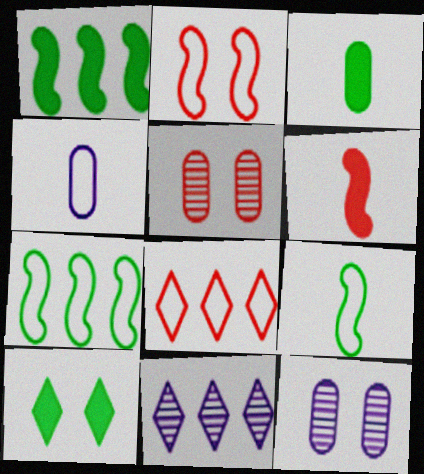[[1, 3, 10], 
[2, 3, 11], 
[2, 10, 12], 
[5, 6, 8]]